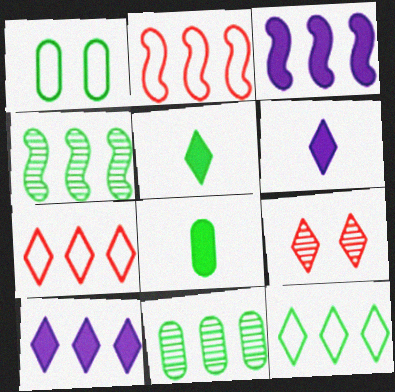[[1, 4, 5], 
[1, 8, 11], 
[2, 3, 4], 
[2, 10, 11], 
[3, 7, 11], 
[6, 9, 12]]